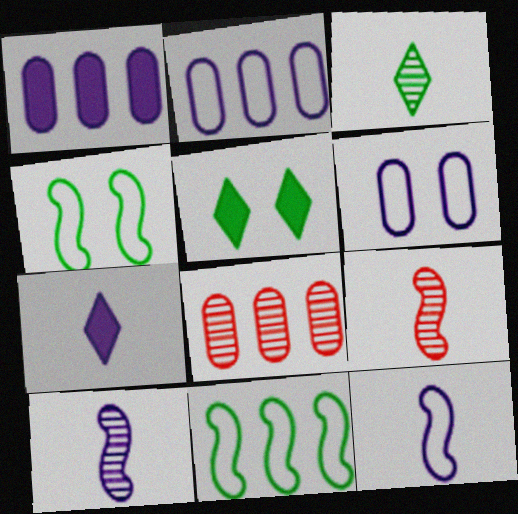[[2, 5, 9], 
[4, 7, 8], 
[5, 8, 12]]